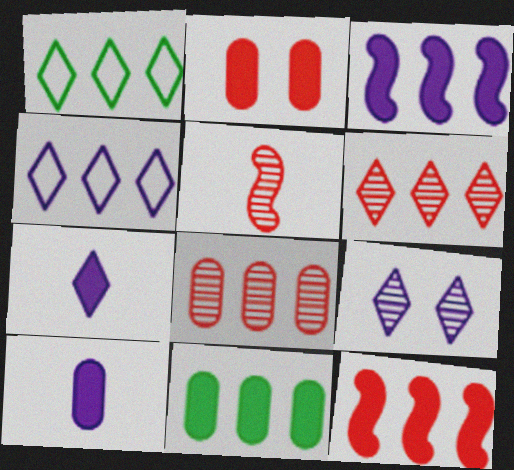[[1, 3, 8], 
[2, 10, 11], 
[4, 7, 9]]